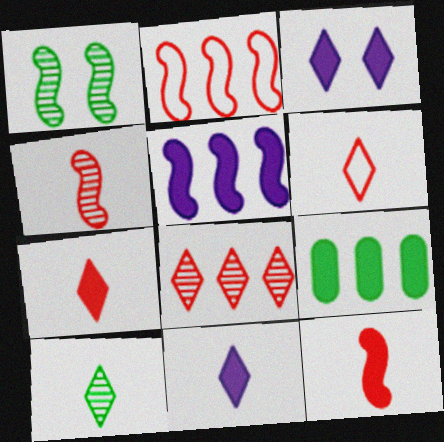[[3, 9, 12], 
[6, 10, 11]]